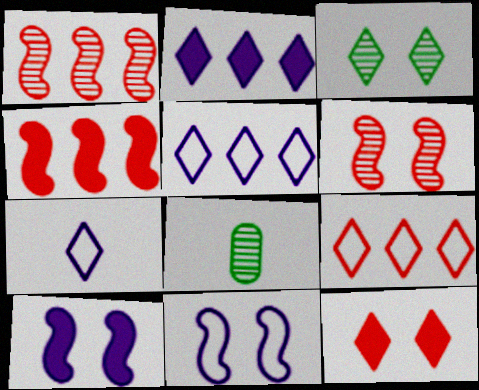[[8, 9, 10]]